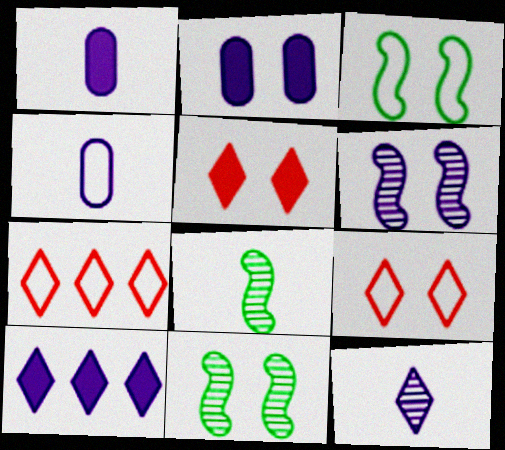[[1, 7, 11], 
[2, 7, 8], 
[2, 9, 11], 
[3, 4, 7], 
[4, 6, 10]]